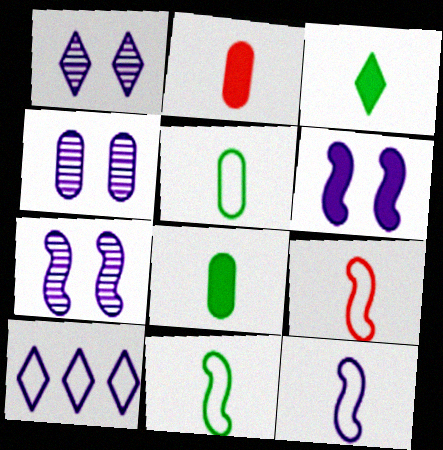[[1, 4, 7], 
[9, 11, 12]]